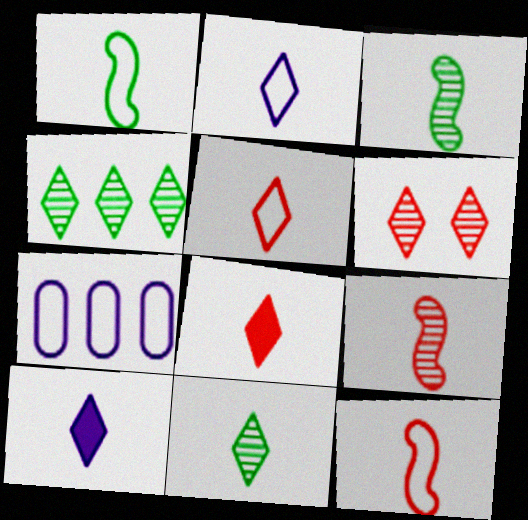[[2, 8, 11], 
[5, 10, 11]]